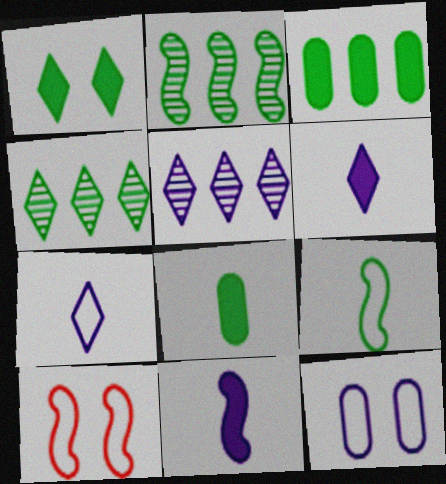[[2, 10, 11], 
[5, 8, 10], 
[5, 11, 12]]